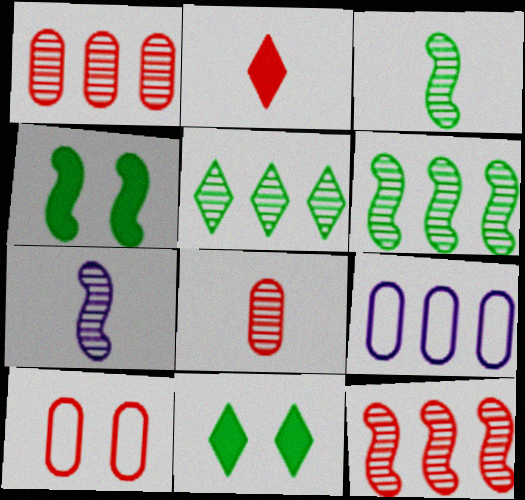[[2, 10, 12]]